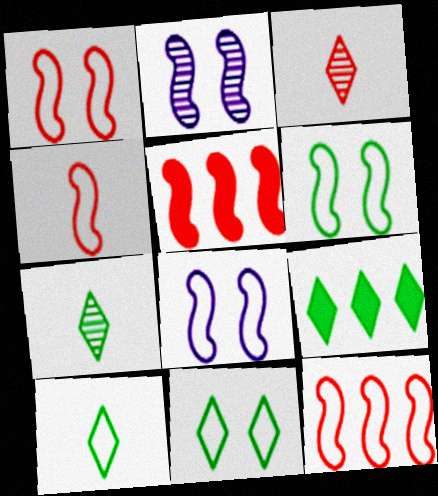[[1, 4, 12], 
[1, 6, 8], 
[7, 9, 11]]